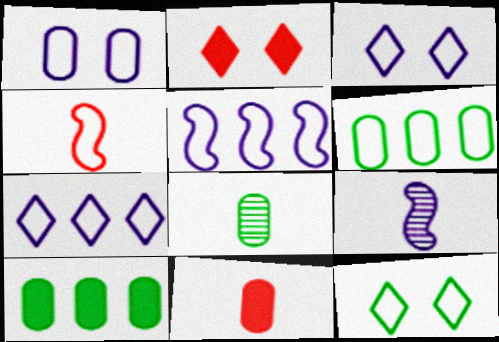[[2, 5, 8], 
[2, 6, 9], 
[3, 4, 6]]